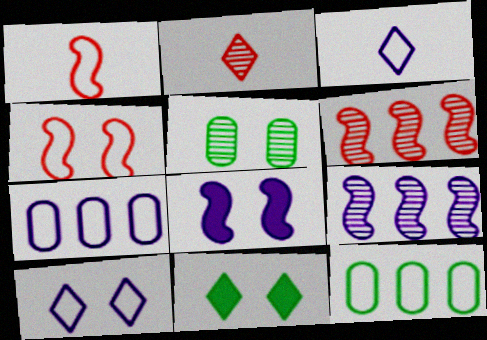[[1, 10, 12], 
[2, 5, 9], 
[2, 8, 12], 
[3, 4, 12]]